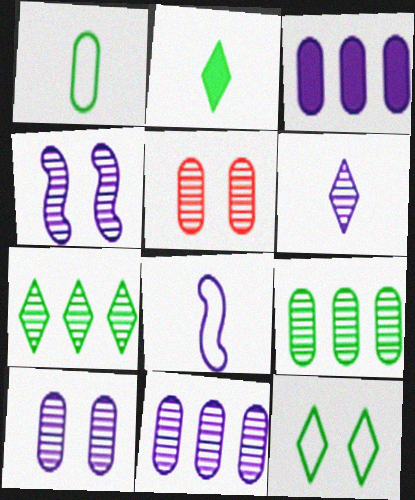[[1, 3, 5], 
[2, 7, 12], 
[4, 6, 11]]